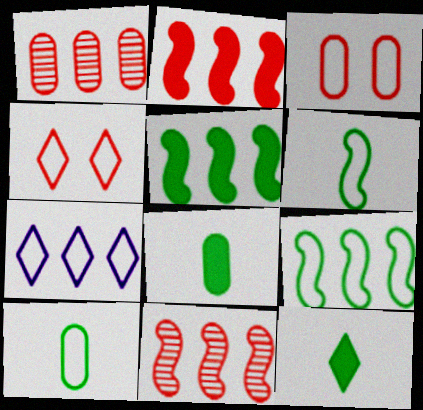[[1, 5, 7], 
[3, 6, 7]]